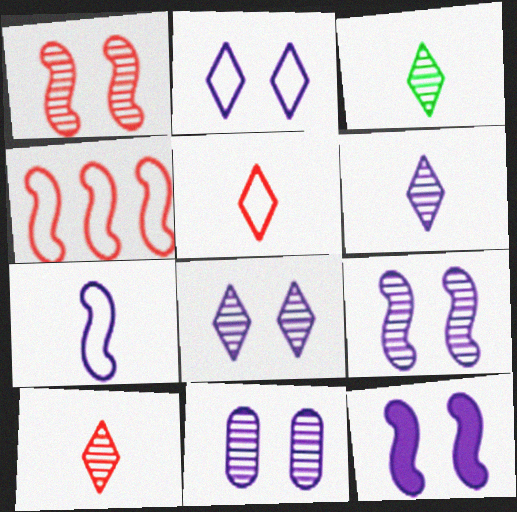[[2, 11, 12], 
[3, 6, 10], 
[8, 9, 11]]